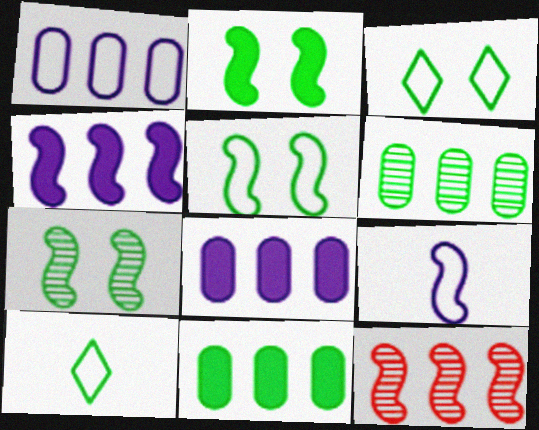[[2, 5, 7], 
[2, 6, 10], 
[2, 9, 12], 
[7, 10, 11]]